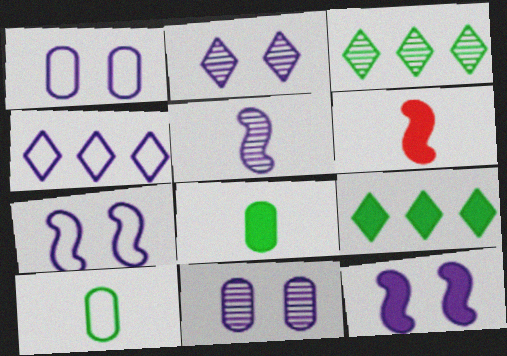[[1, 2, 12], 
[1, 3, 6]]